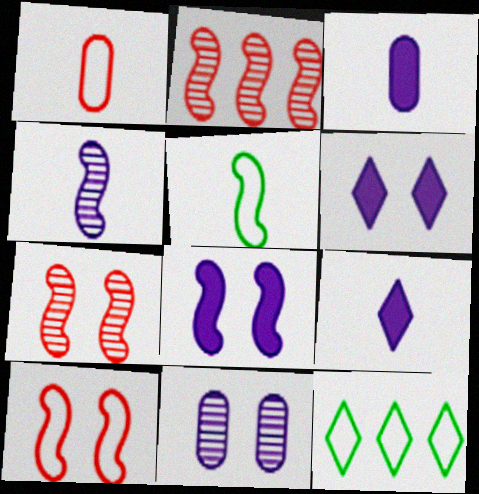[[2, 5, 8], 
[3, 7, 12]]